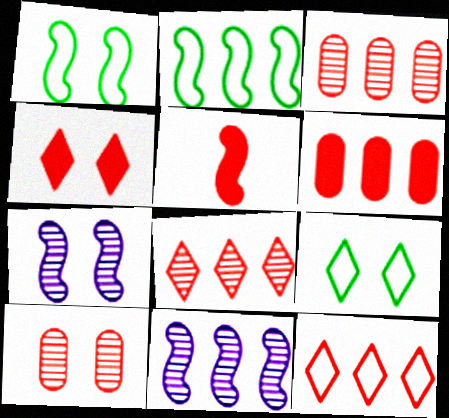[[1, 5, 11], 
[2, 5, 7], 
[4, 5, 6], 
[5, 10, 12]]